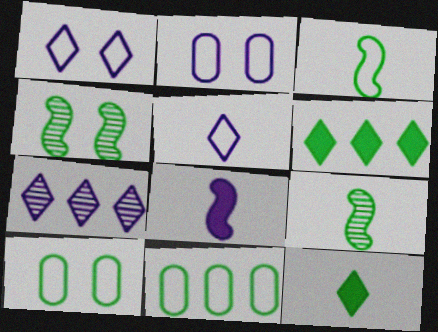[[2, 7, 8], 
[4, 11, 12], 
[6, 9, 10]]